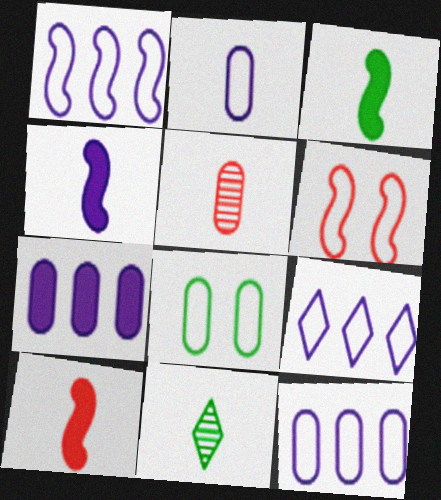[[1, 9, 12], 
[2, 10, 11], 
[3, 4, 10], 
[5, 7, 8], 
[6, 7, 11]]